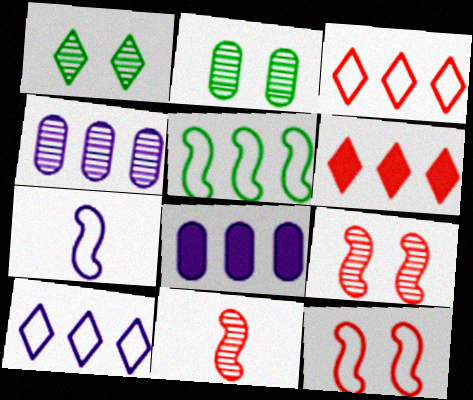[[1, 4, 11], 
[2, 6, 7], 
[4, 5, 6], 
[5, 7, 12]]